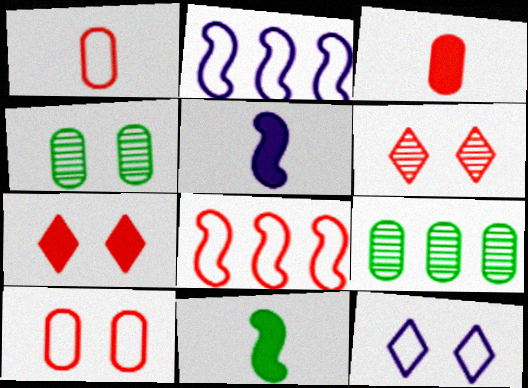[[3, 6, 8]]